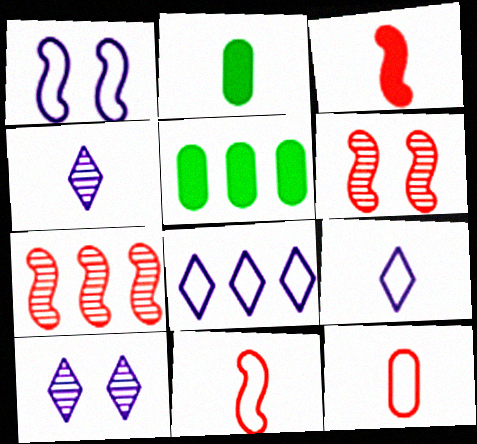[[2, 4, 11], 
[2, 6, 8], 
[5, 6, 9], 
[5, 7, 8], 
[5, 10, 11]]